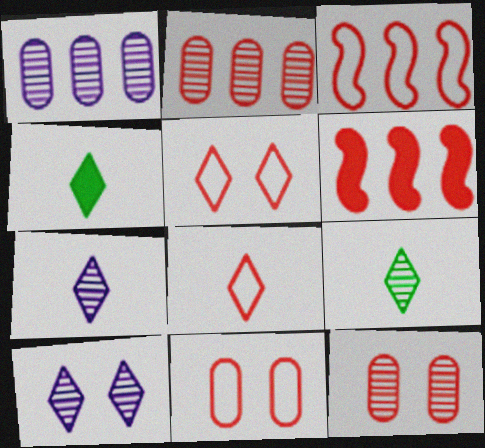[[3, 8, 11], 
[4, 7, 8], 
[6, 8, 12]]